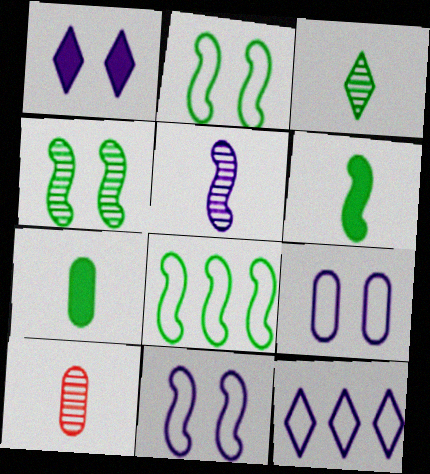[[1, 8, 10], 
[3, 5, 10], 
[4, 6, 8]]